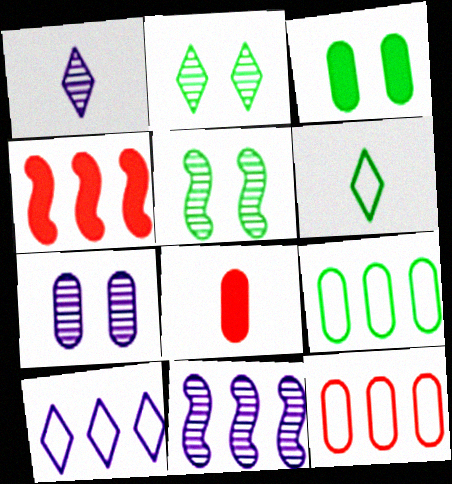[[1, 7, 11], 
[4, 6, 7], 
[5, 8, 10], 
[7, 8, 9]]